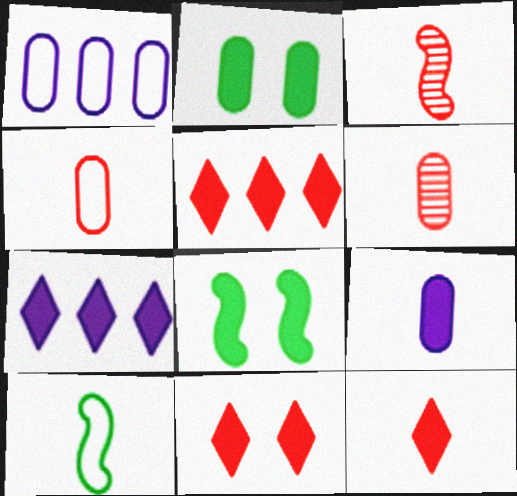[[1, 2, 6], 
[3, 4, 12], 
[5, 8, 9], 
[5, 11, 12]]